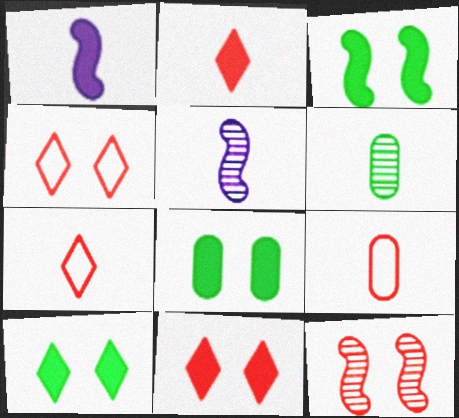[[1, 6, 7], 
[3, 8, 10]]